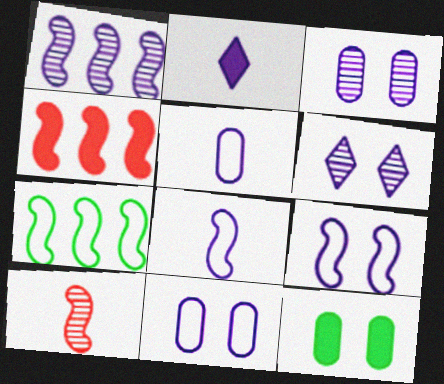[[1, 2, 11], 
[1, 4, 7], 
[2, 4, 12]]